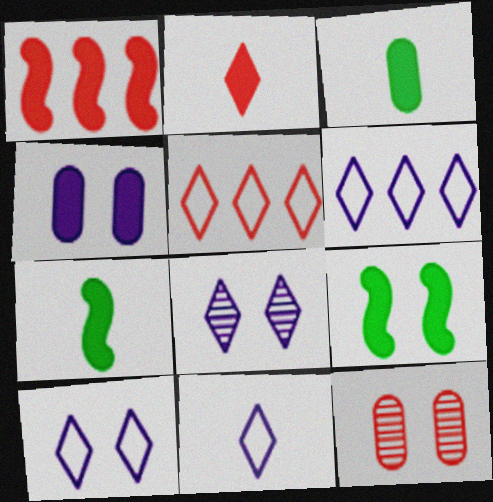[[6, 7, 12], 
[6, 10, 11], 
[9, 10, 12]]